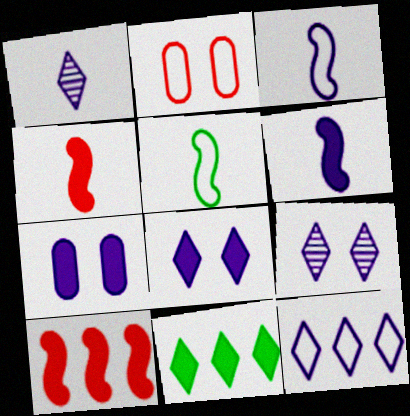[[1, 8, 12], 
[2, 5, 12], 
[4, 7, 11]]